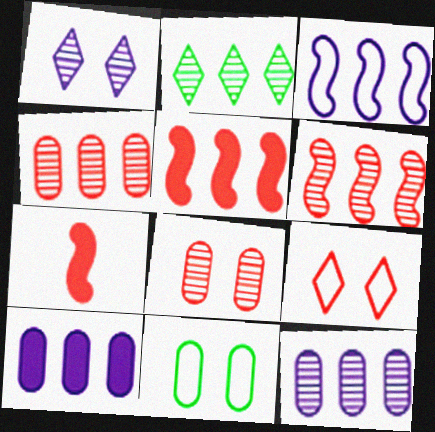[[2, 6, 12], 
[4, 7, 9]]